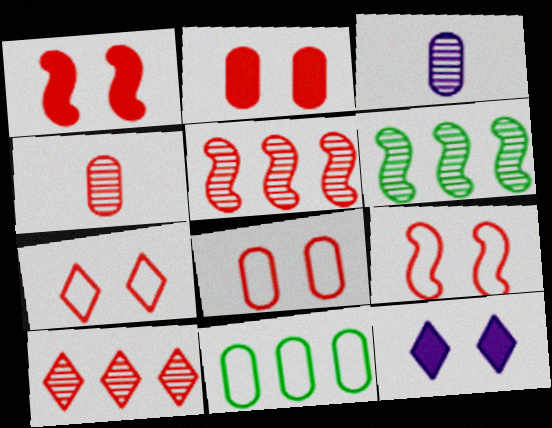[[2, 3, 11], 
[7, 8, 9]]